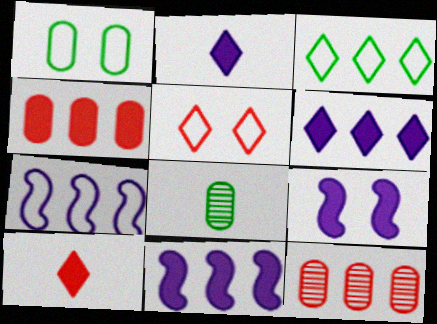[[3, 11, 12], 
[5, 8, 11]]